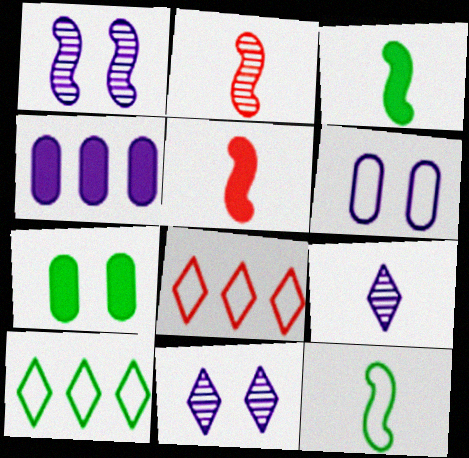[[6, 8, 12]]